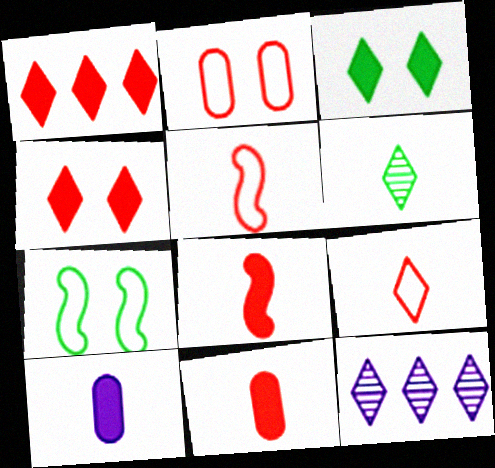[[3, 9, 12], 
[5, 6, 10], 
[7, 11, 12]]